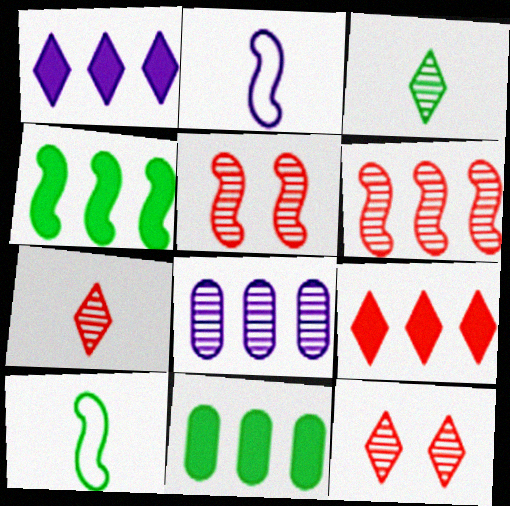[[2, 4, 5], 
[2, 11, 12], 
[3, 5, 8]]